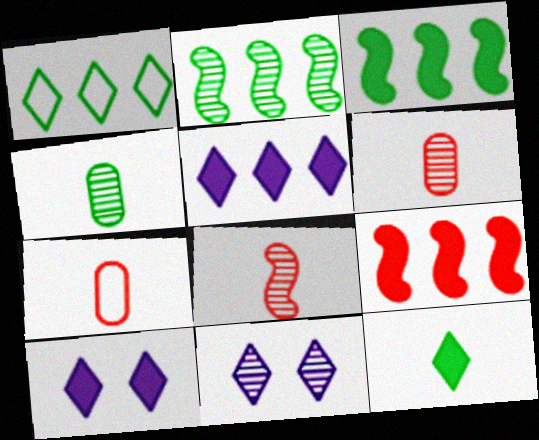[[2, 6, 11], 
[2, 7, 10], 
[3, 7, 11]]